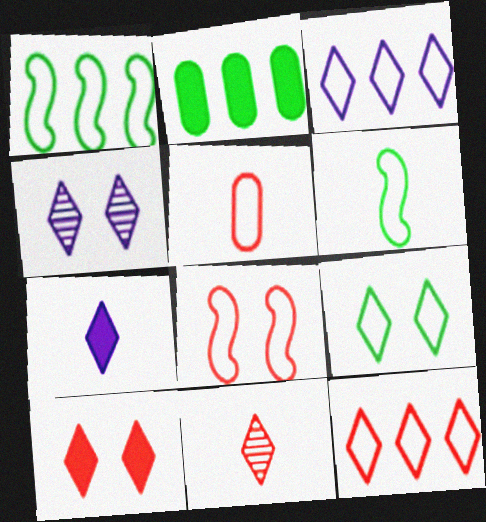[[3, 4, 7], 
[4, 9, 10], 
[5, 8, 12], 
[10, 11, 12]]